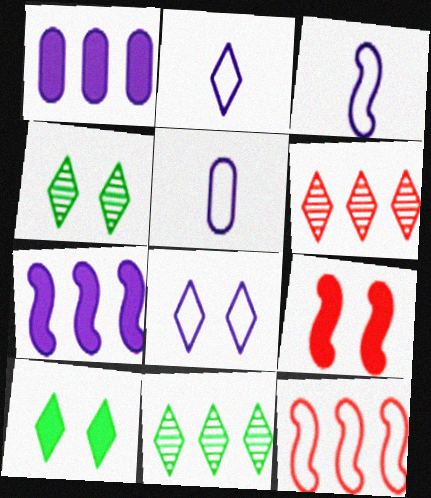[[1, 11, 12], 
[2, 3, 5], 
[2, 6, 10], 
[5, 9, 11]]